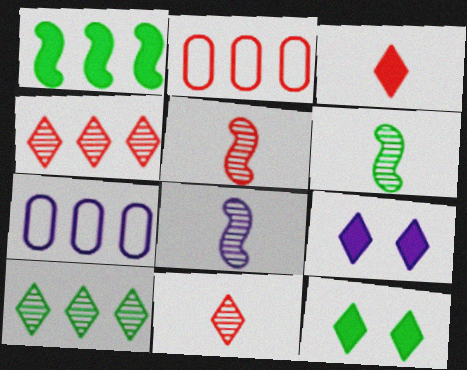[[1, 4, 7], 
[2, 6, 9], 
[2, 8, 12], 
[5, 6, 8], 
[5, 7, 12], 
[7, 8, 9]]